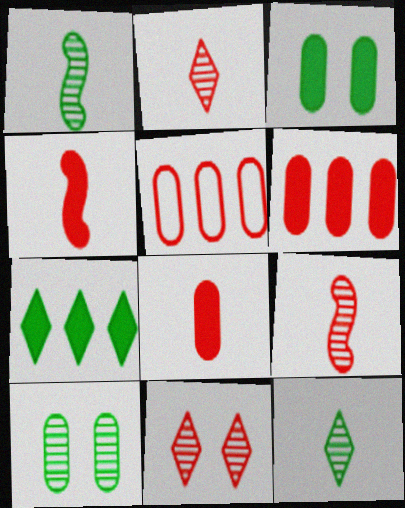[[4, 5, 11]]